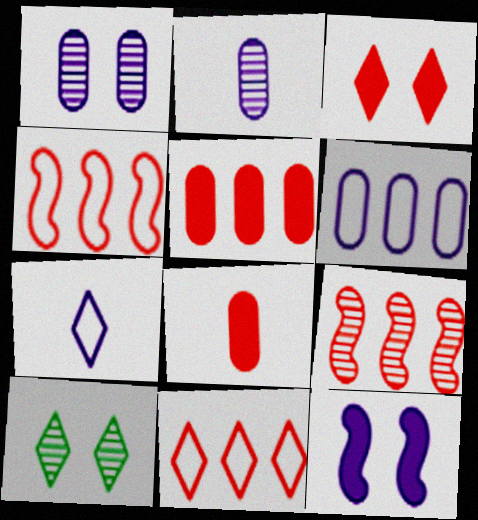[[2, 9, 10], 
[5, 9, 11]]